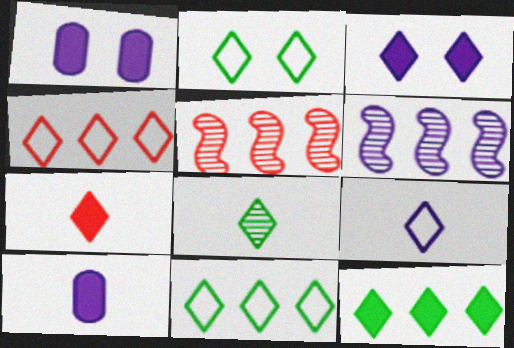[[1, 6, 9], 
[2, 4, 9], 
[2, 5, 10], 
[2, 8, 12], 
[3, 4, 8], 
[3, 7, 12], 
[7, 8, 9]]